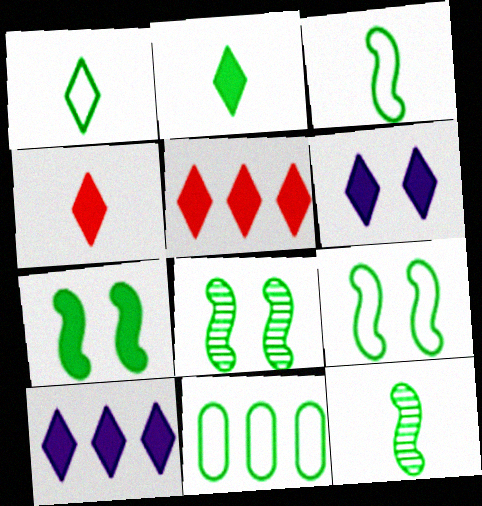[[1, 9, 11], 
[2, 5, 6], 
[2, 8, 11], 
[7, 8, 9]]